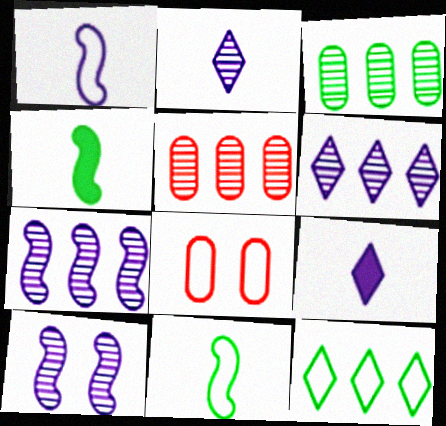[[1, 8, 12], 
[4, 6, 8]]